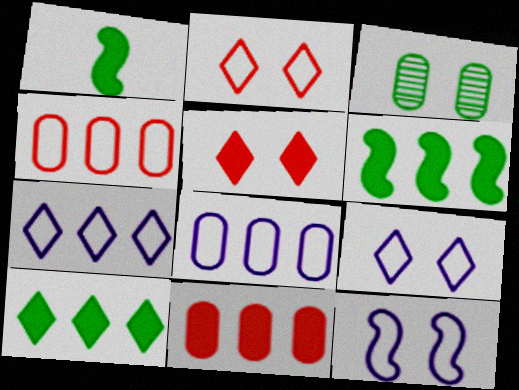[[3, 5, 12]]